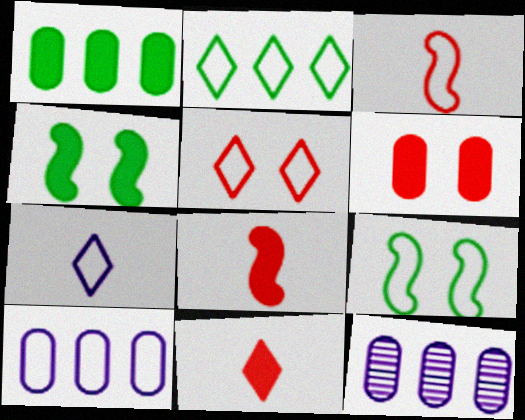[[2, 5, 7], 
[9, 11, 12]]